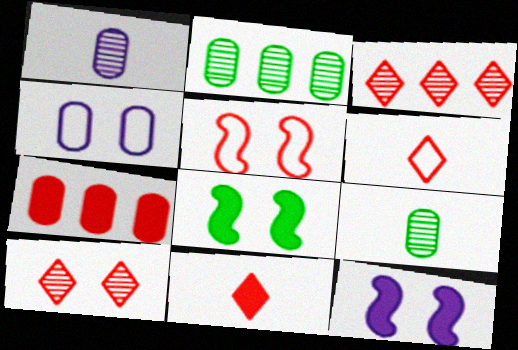[[2, 6, 12], 
[4, 7, 9], 
[4, 8, 10]]